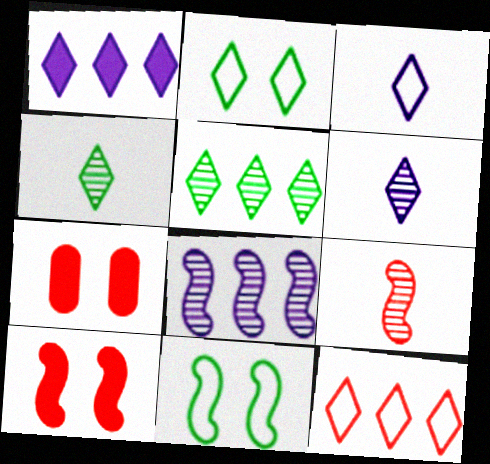[[1, 5, 12], 
[2, 3, 12], 
[7, 9, 12]]